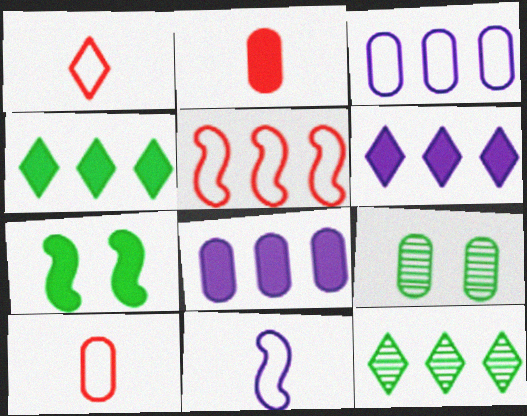[[2, 3, 9], 
[2, 6, 7], 
[5, 8, 12], 
[8, 9, 10]]